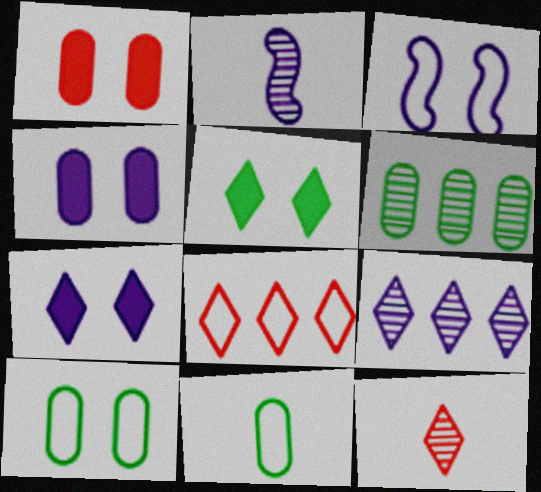[[3, 8, 11]]